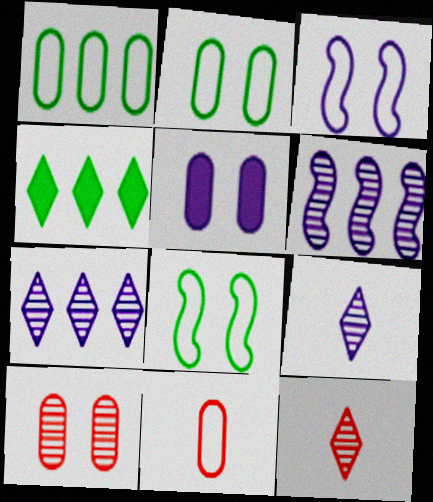[[2, 5, 10]]